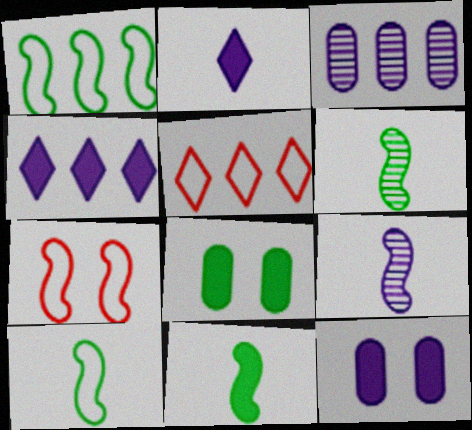[[5, 6, 12], 
[5, 8, 9], 
[6, 10, 11]]